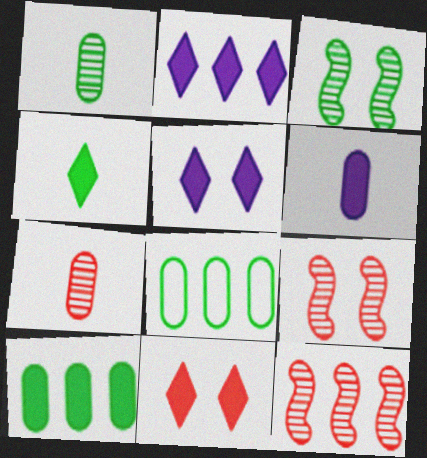[[2, 4, 11], 
[2, 8, 12], 
[3, 4, 8]]